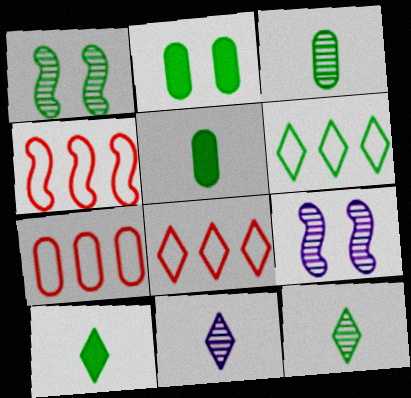[[1, 5, 6], 
[2, 4, 11], 
[4, 7, 8], 
[5, 8, 9], 
[7, 9, 10]]